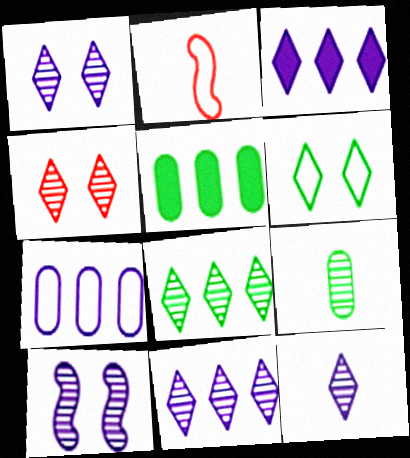[[1, 2, 5], 
[1, 11, 12], 
[2, 6, 7], 
[4, 8, 12]]